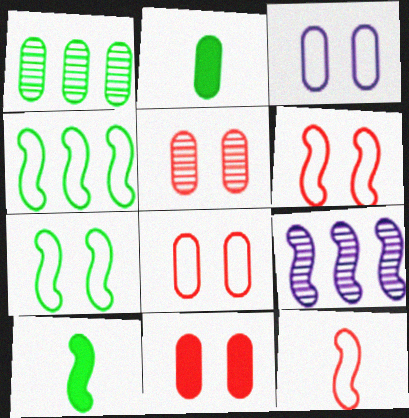[[5, 8, 11], 
[6, 9, 10]]